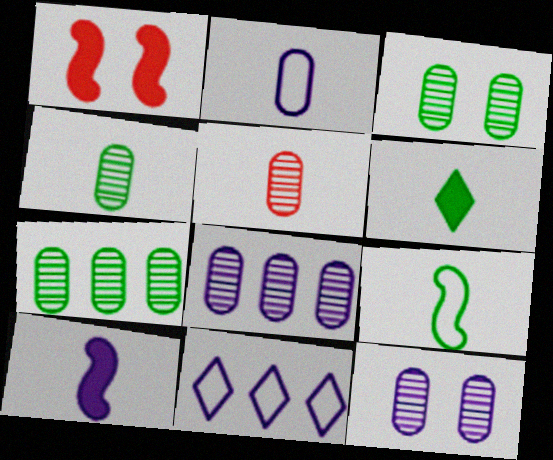[[1, 4, 11], 
[3, 4, 7], 
[3, 5, 8], 
[4, 6, 9], 
[5, 7, 12], 
[10, 11, 12]]